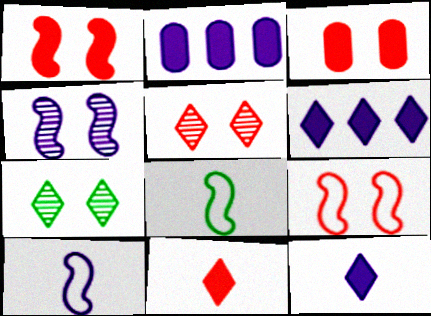[[2, 5, 8], 
[3, 5, 9]]